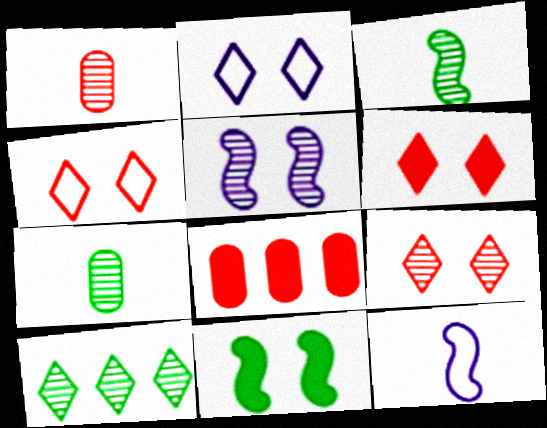[[1, 5, 10], 
[2, 3, 8], 
[4, 6, 9]]